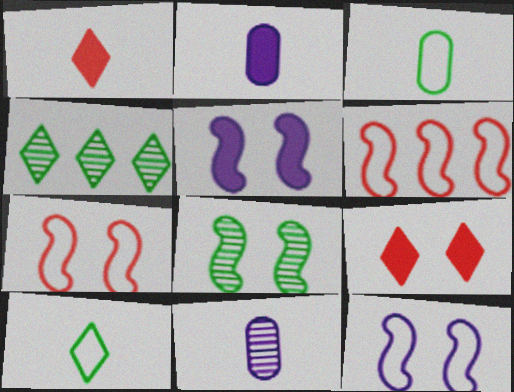[[2, 4, 7], 
[5, 7, 8]]